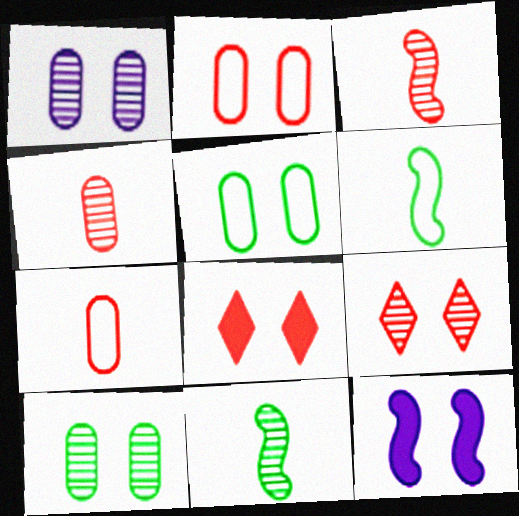[[5, 9, 12]]